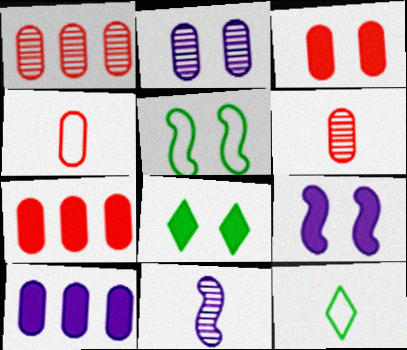[[1, 3, 4], 
[1, 9, 12], 
[3, 8, 9]]